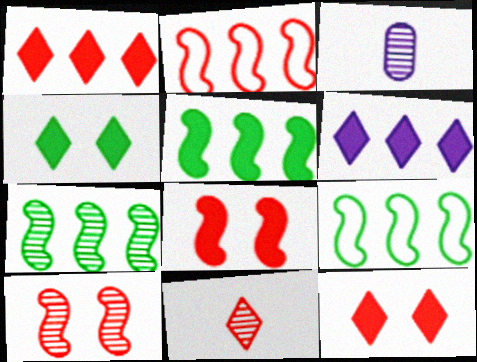[[2, 3, 4], 
[3, 9, 12], 
[5, 7, 9]]